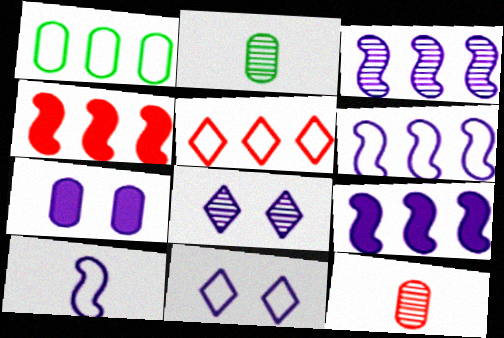[[1, 5, 6], 
[1, 7, 12], 
[2, 4, 11], 
[3, 6, 9]]